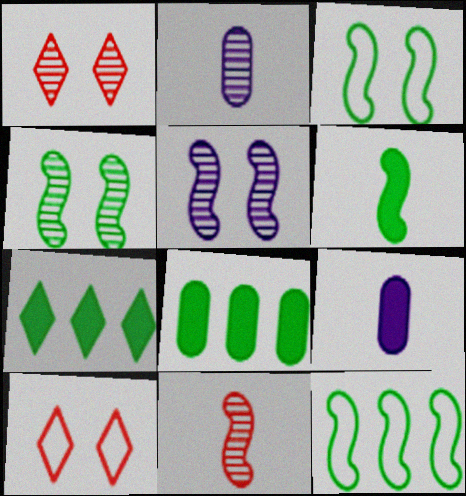[[1, 9, 12], 
[4, 6, 12]]